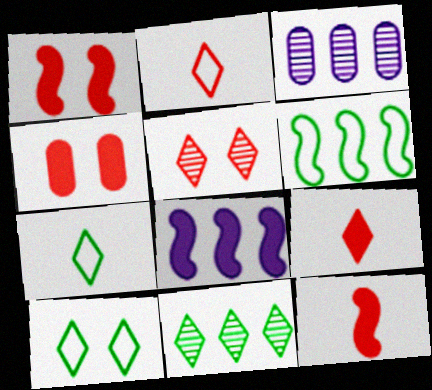[[1, 3, 7], 
[3, 10, 12]]